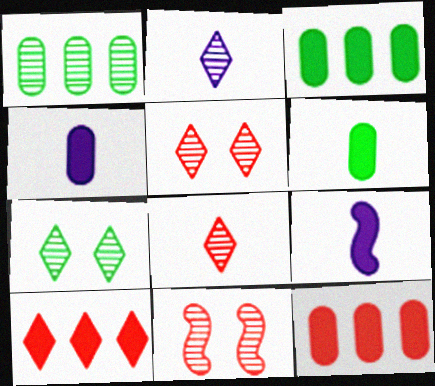[[1, 2, 11]]